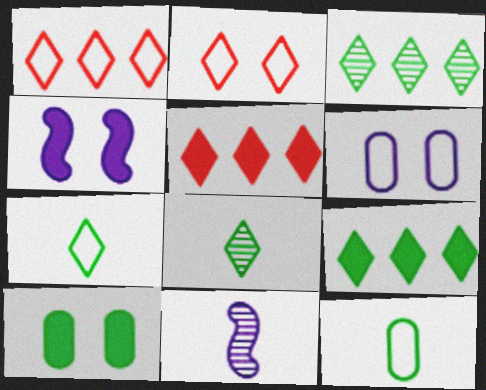[[1, 10, 11]]